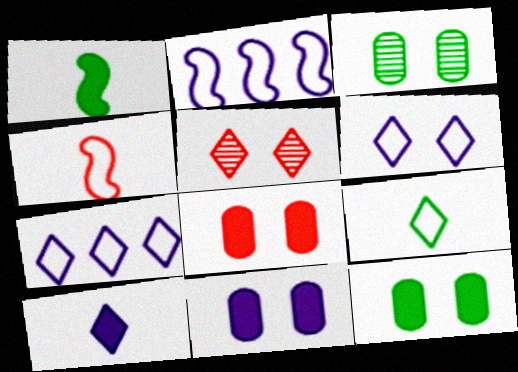[[8, 11, 12]]